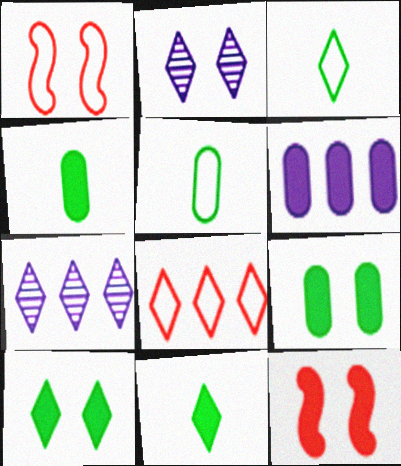[[1, 2, 9], 
[1, 4, 7], 
[2, 8, 11], 
[5, 7, 12], 
[6, 11, 12]]